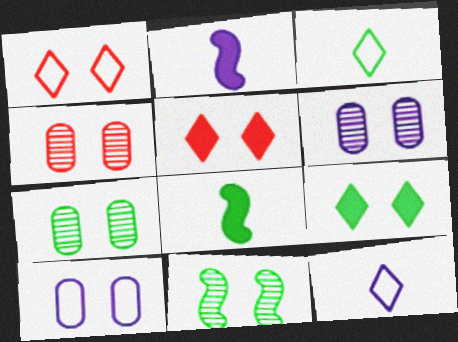[[4, 6, 7], 
[5, 10, 11]]